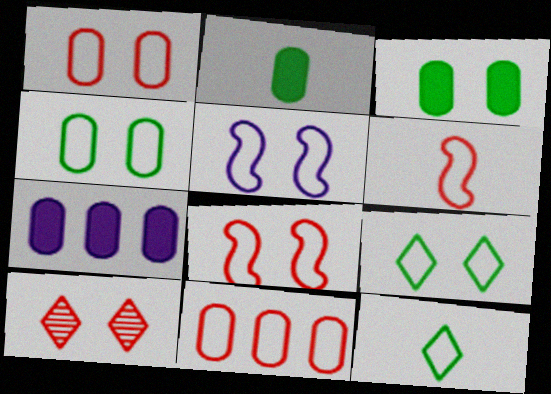[[1, 5, 9], 
[3, 5, 10], 
[5, 11, 12]]